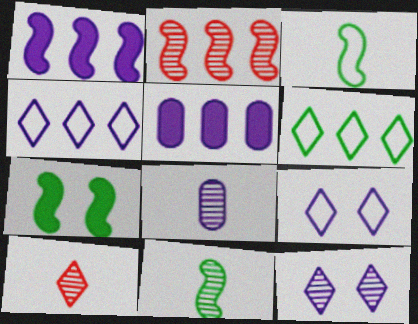[[1, 8, 9], 
[2, 5, 6], 
[8, 10, 11]]